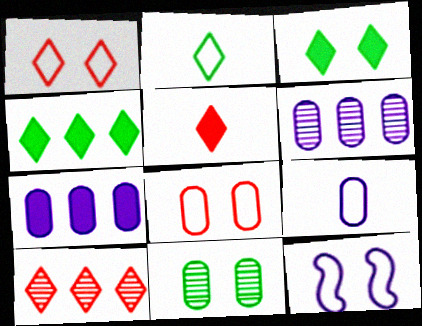[[1, 5, 10]]